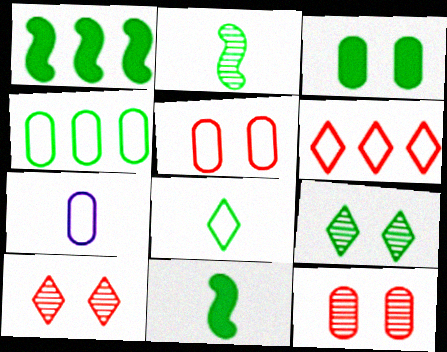[[1, 7, 10], 
[4, 5, 7], 
[4, 9, 11]]